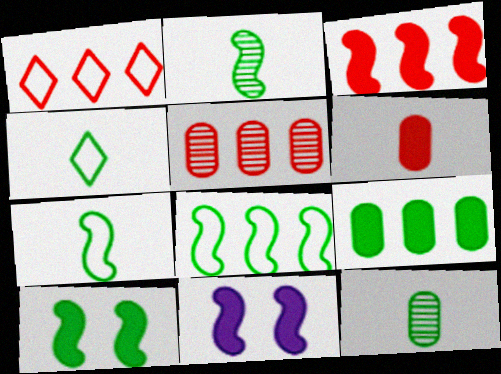[[1, 3, 5], 
[1, 11, 12], 
[2, 8, 10], 
[4, 5, 11]]